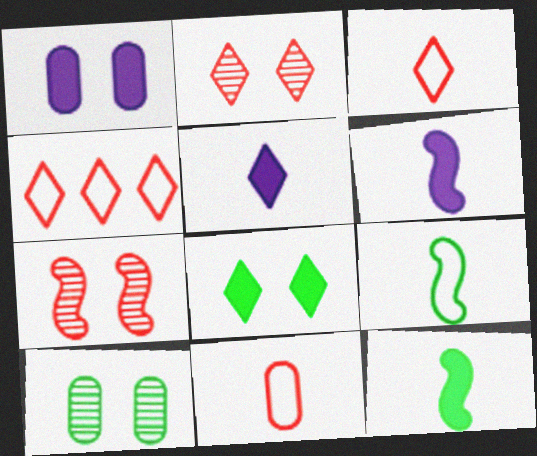[[4, 6, 10]]